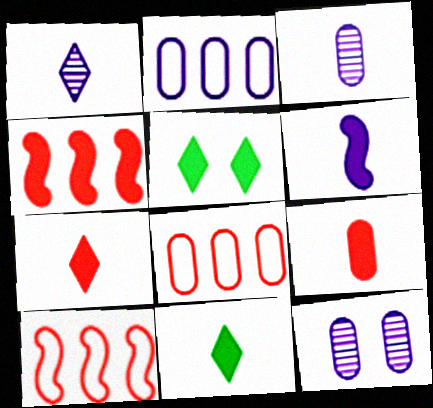[[3, 5, 10], 
[6, 9, 11], 
[10, 11, 12]]